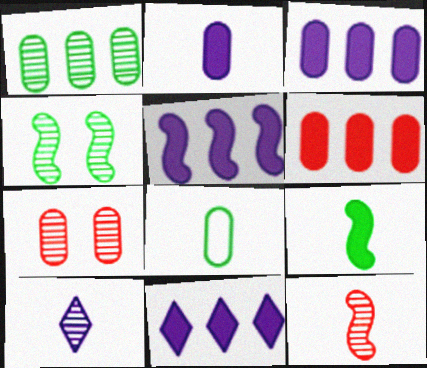[[3, 5, 11], 
[3, 7, 8]]